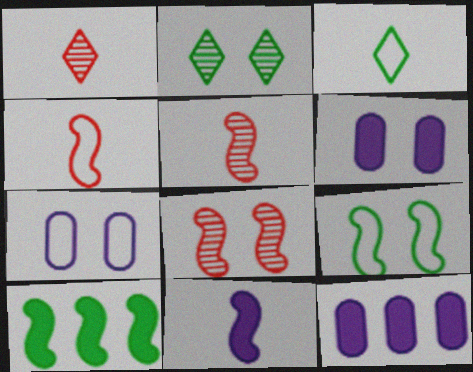[[1, 7, 10], 
[1, 9, 12], 
[2, 4, 12], 
[3, 8, 12]]